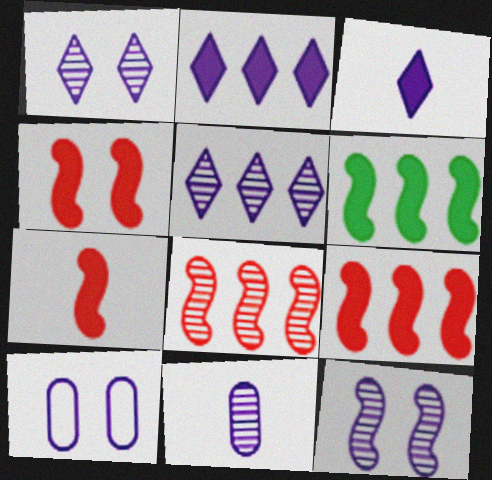[[4, 7, 9], 
[5, 11, 12]]